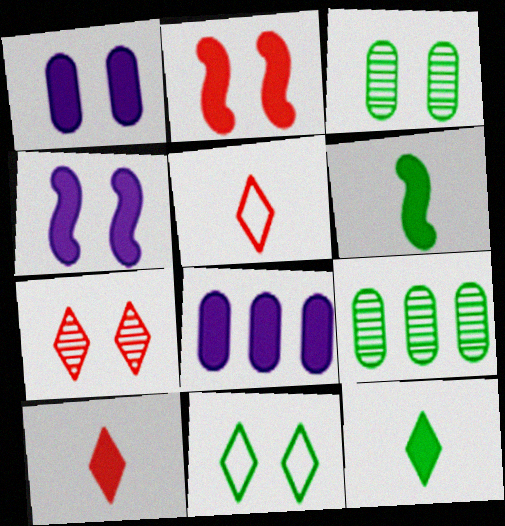[[2, 8, 12], 
[4, 5, 9], 
[6, 9, 11]]